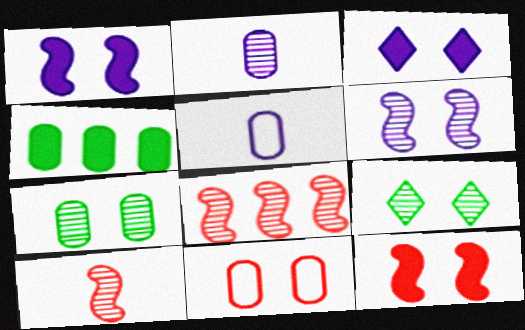[[1, 9, 11], 
[2, 4, 11], 
[2, 8, 9]]